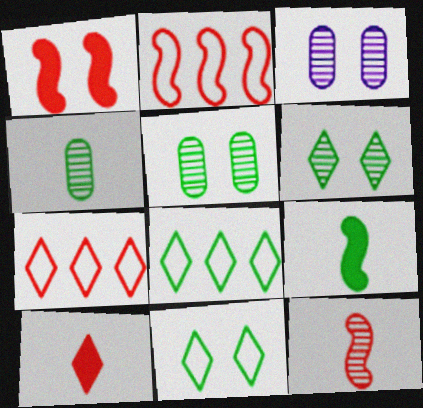[[1, 2, 12], 
[1, 3, 11], 
[3, 7, 9], 
[5, 8, 9]]